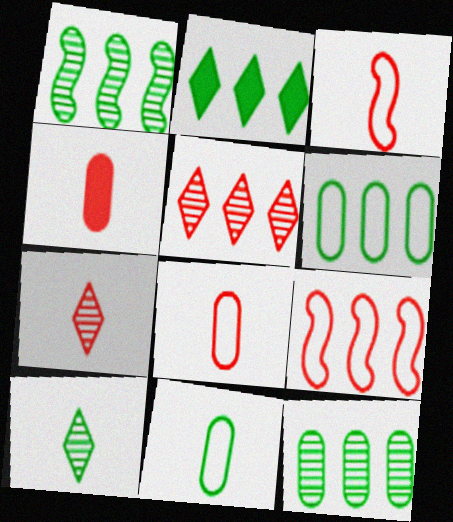[[1, 2, 6], 
[3, 4, 7]]